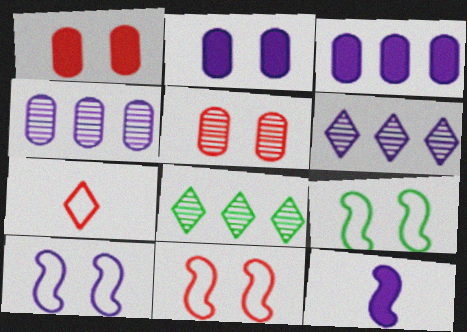[[9, 10, 11]]